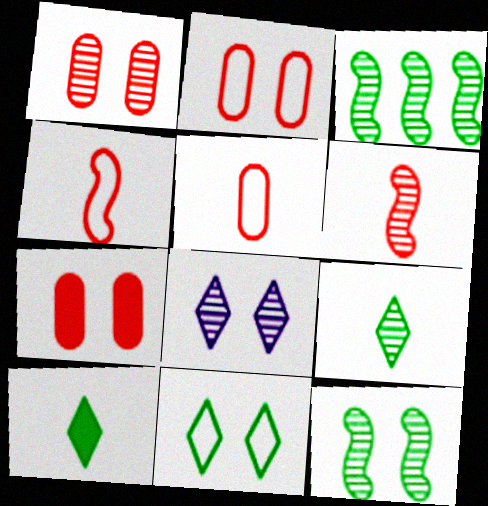[[1, 2, 7], 
[1, 8, 12]]